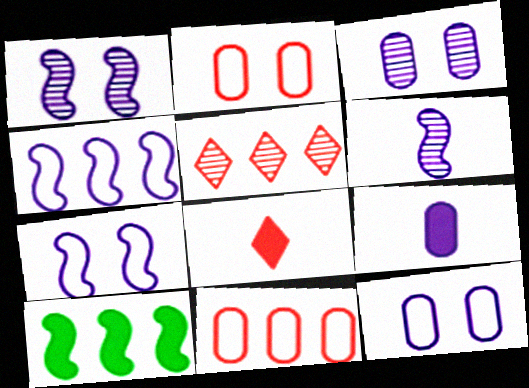[]